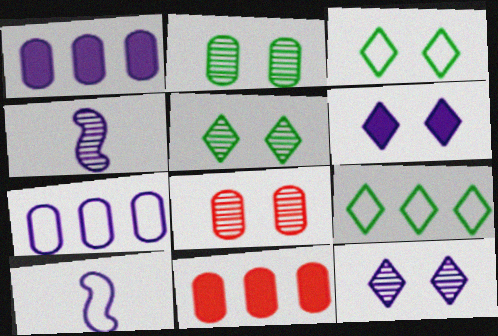[[1, 10, 12], 
[3, 4, 11], 
[4, 6, 7], 
[5, 10, 11]]